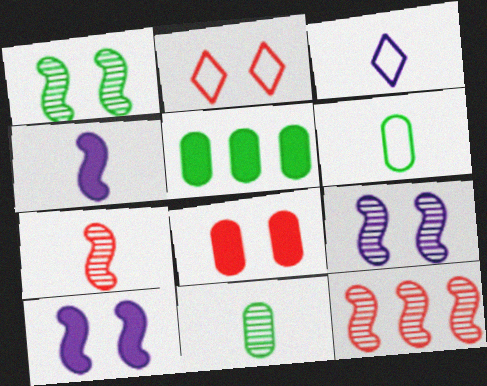[]